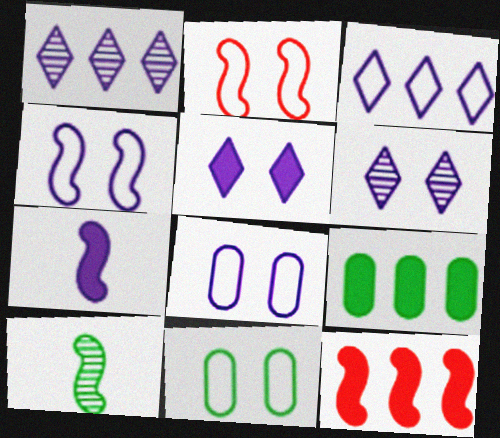[[1, 7, 8], 
[4, 10, 12]]